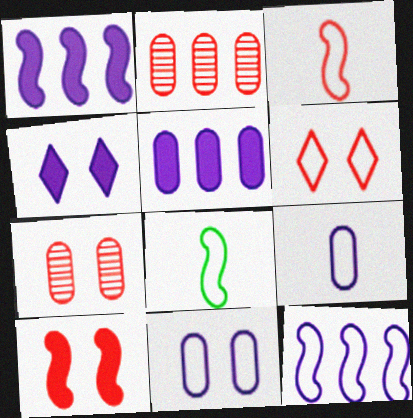[[2, 4, 8], 
[6, 7, 10]]